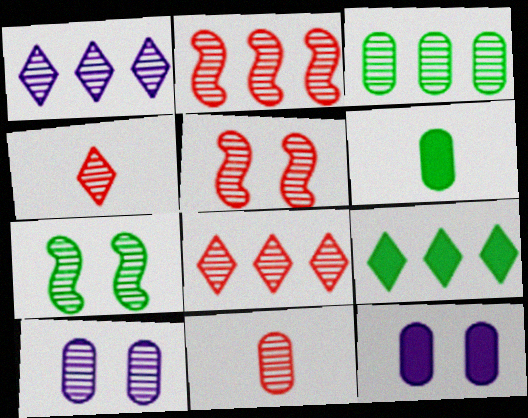[[1, 2, 3], 
[1, 7, 11], 
[3, 10, 11], 
[5, 8, 11]]